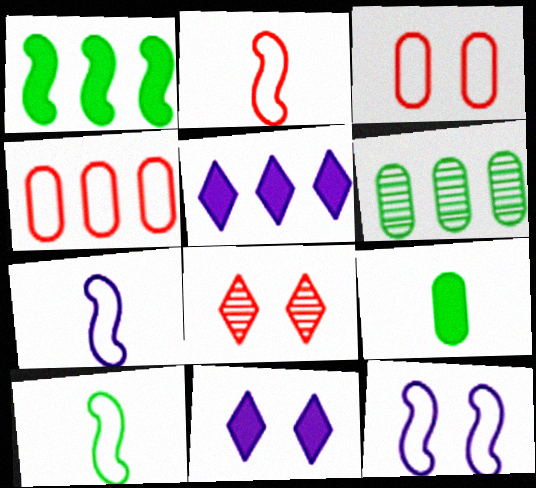[[2, 6, 11], 
[2, 7, 10]]